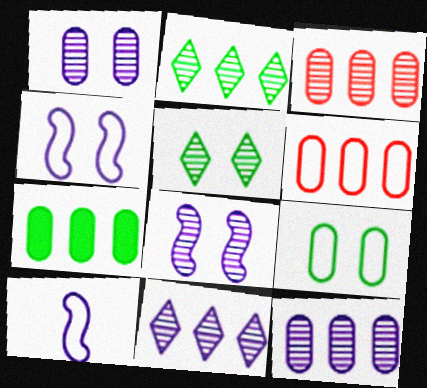[[6, 7, 12]]